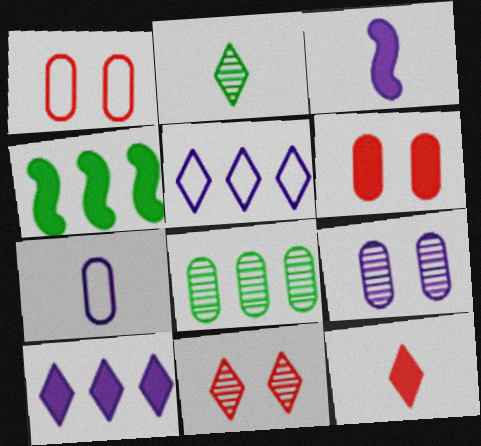[[3, 5, 9], 
[4, 7, 11], 
[6, 7, 8]]